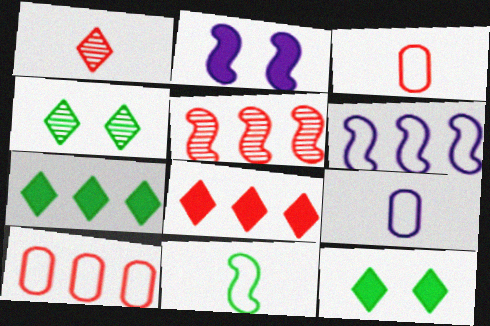[[2, 5, 11], 
[5, 8, 10], 
[5, 9, 12]]